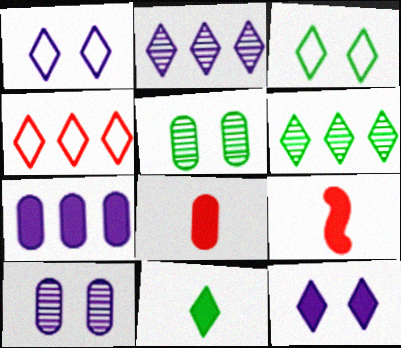[[3, 6, 11]]